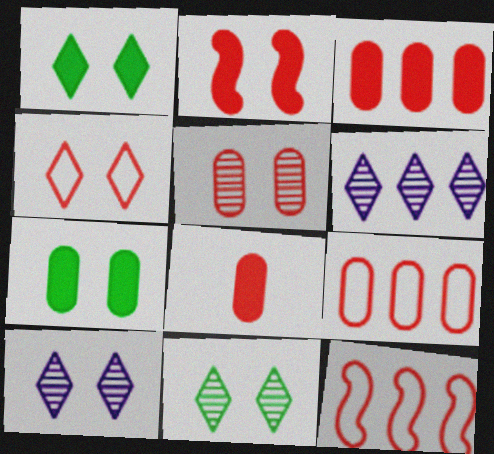[[1, 4, 10], 
[2, 4, 5], 
[5, 8, 9]]